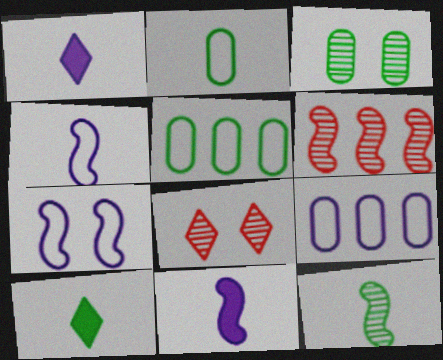[[2, 10, 12], 
[5, 8, 11]]